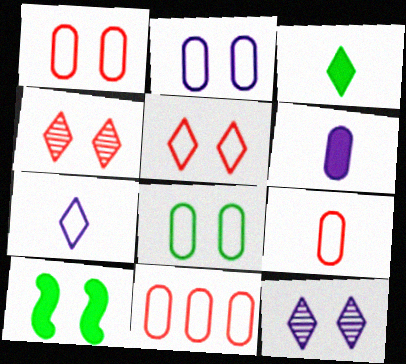[[1, 2, 8], 
[1, 9, 11], 
[1, 10, 12], 
[2, 4, 10]]